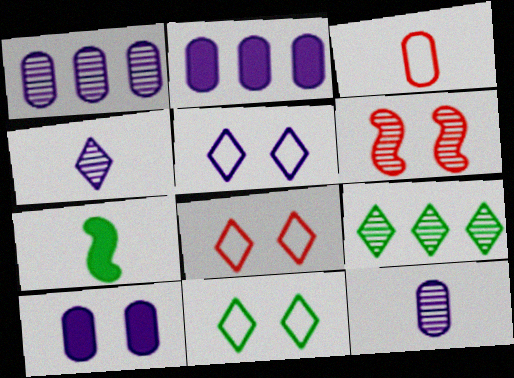[[1, 7, 8], 
[3, 4, 7], 
[5, 8, 11], 
[6, 9, 12], 
[6, 10, 11]]